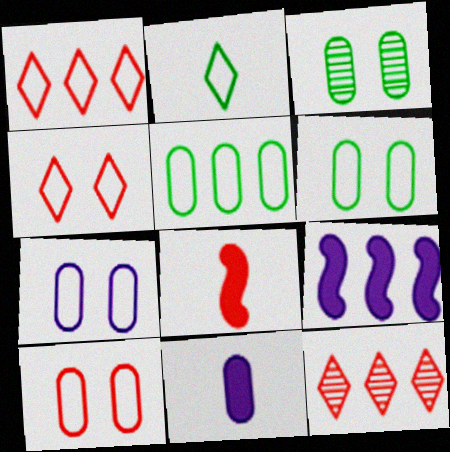[[5, 9, 12], 
[6, 7, 10], 
[8, 10, 12]]